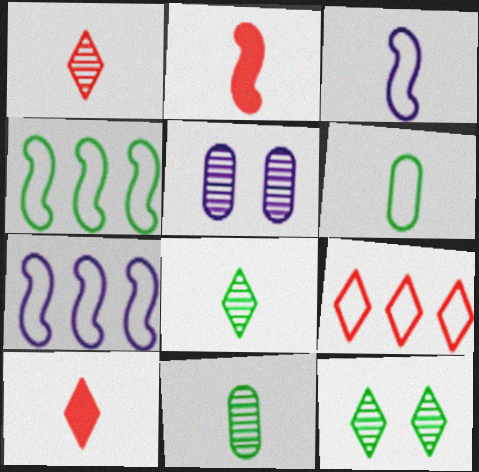[[3, 10, 11], 
[4, 5, 10]]